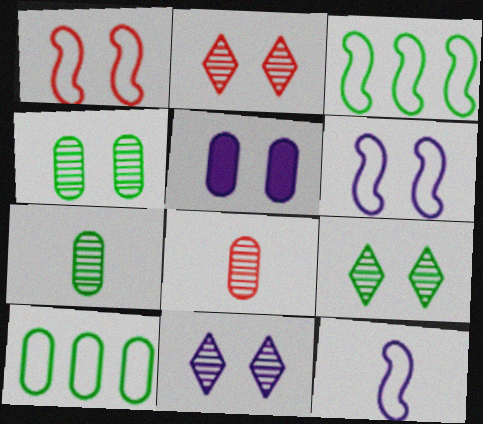[[1, 3, 12], 
[1, 5, 9], 
[2, 9, 11], 
[5, 6, 11], 
[5, 8, 10]]